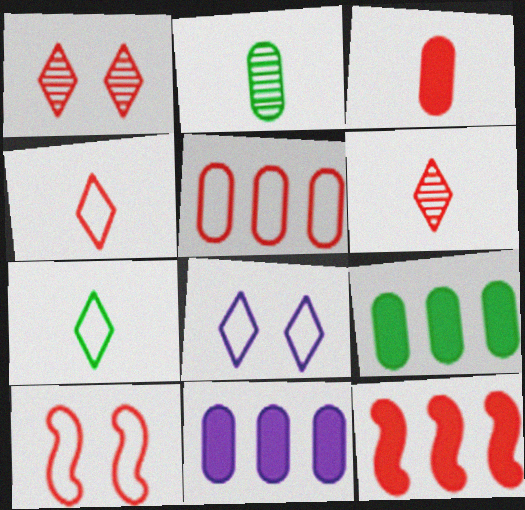[[2, 8, 12], 
[4, 5, 10]]